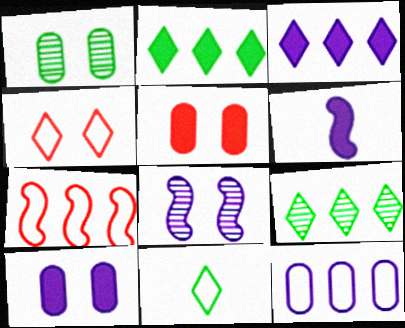[[2, 5, 6], 
[3, 6, 10]]